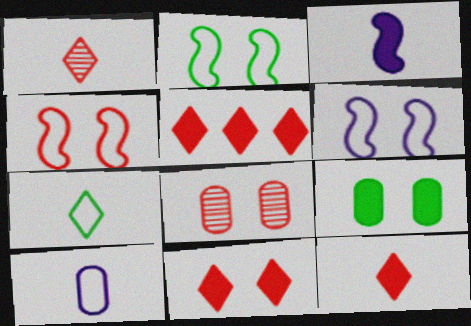[[2, 4, 6], 
[3, 5, 9], 
[4, 8, 11], 
[5, 11, 12]]